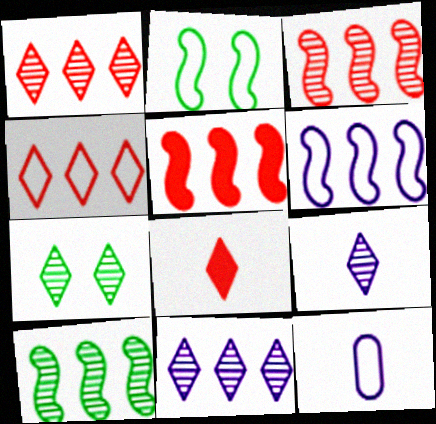[[1, 7, 9], 
[2, 4, 12], 
[5, 6, 10], 
[5, 7, 12]]